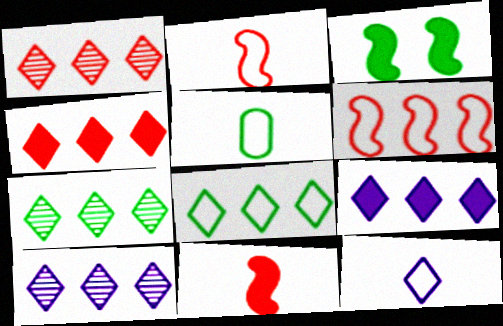[[1, 7, 10], 
[1, 8, 9], 
[2, 5, 12], 
[3, 5, 7], 
[4, 8, 10]]